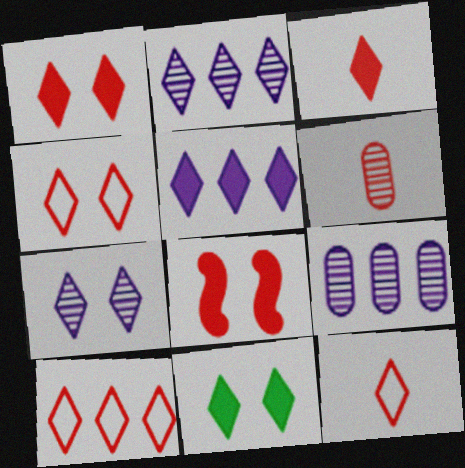[[2, 11, 12], 
[3, 5, 11], 
[4, 7, 11], 
[4, 10, 12], 
[6, 8, 10]]